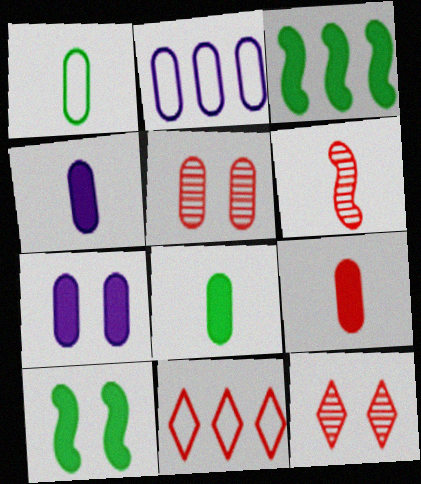[[2, 5, 8], 
[4, 8, 9]]